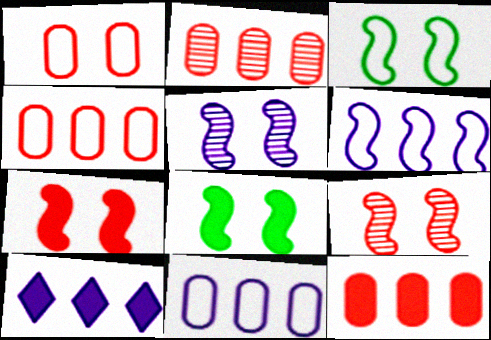[[2, 4, 12], 
[3, 5, 7]]